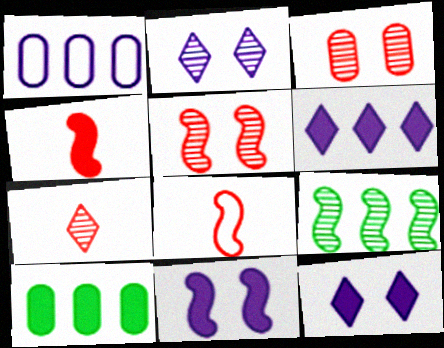[[2, 8, 10], 
[4, 10, 12], 
[8, 9, 11]]